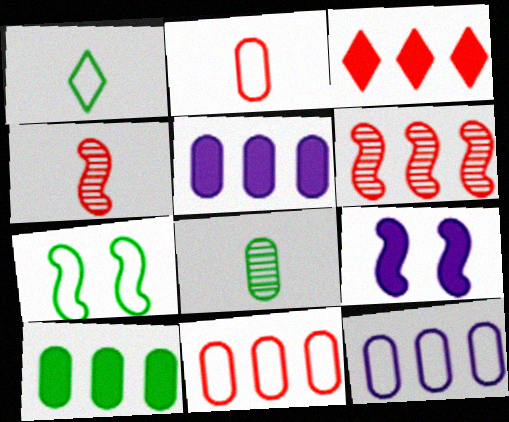[[3, 6, 11]]